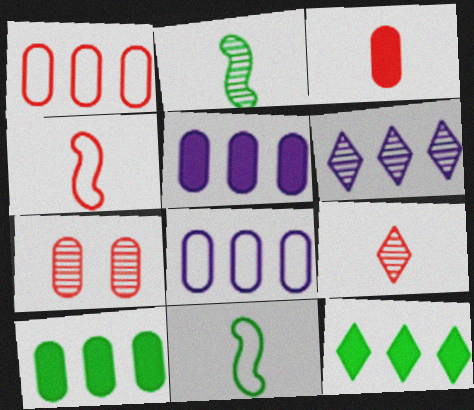[[1, 3, 7], 
[2, 6, 7], 
[3, 4, 9]]